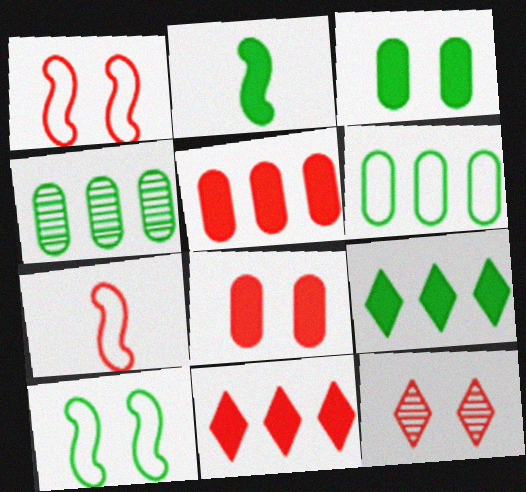[[1, 8, 12], 
[2, 3, 9], 
[5, 7, 12]]